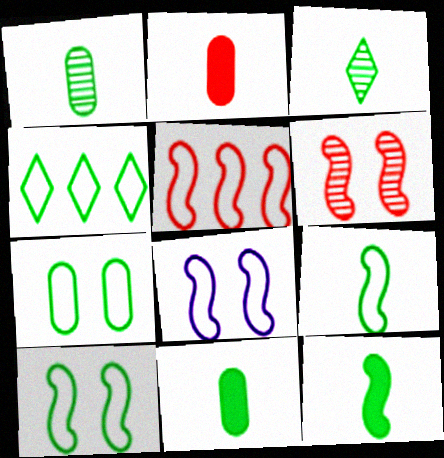[[3, 9, 11], 
[4, 7, 9], 
[5, 8, 9]]